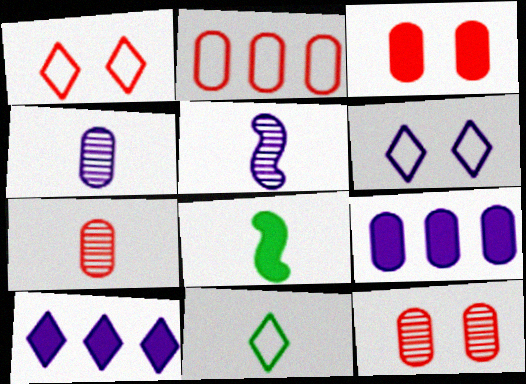[[2, 3, 7], 
[3, 8, 10], 
[5, 6, 9]]